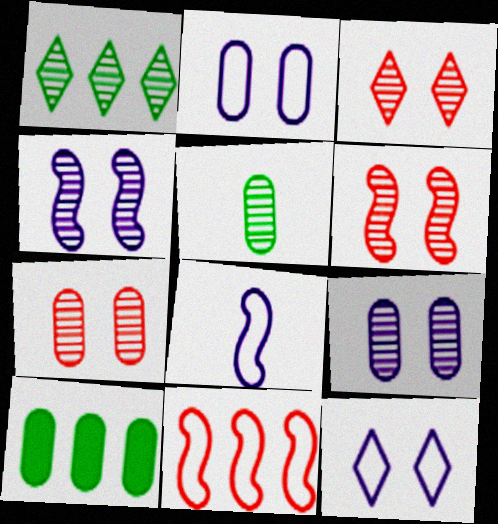[[3, 6, 7], 
[3, 8, 10]]